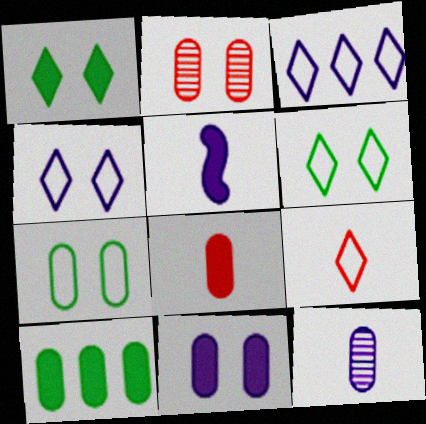[[2, 7, 11], 
[3, 6, 9], 
[8, 10, 11]]